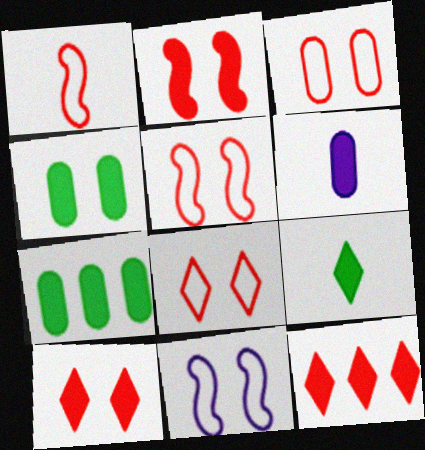[[3, 5, 8]]